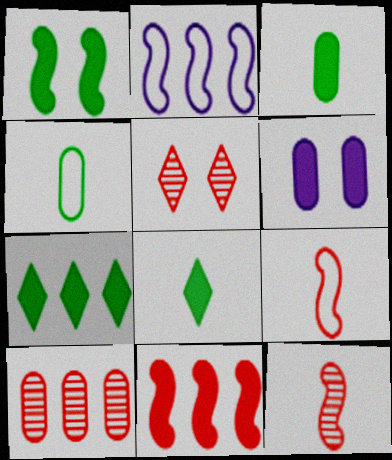[[1, 2, 12], 
[1, 3, 7], 
[2, 3, 5], 
[2, 7, 10], 
[4, 6, 10], 
[5, 10, 12], 
[6, 8, 11]]